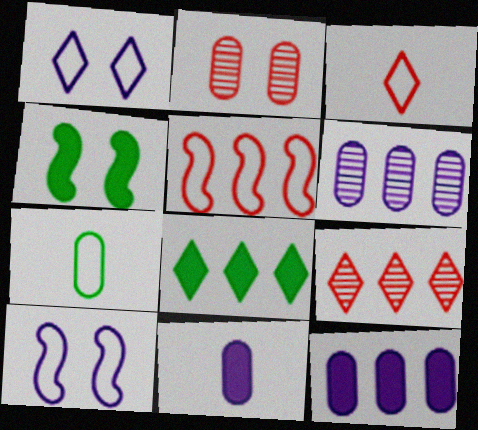[[1, 2, 4], 
[1, 5, 7], 
[2, 7, 12], 
[3, 4, 6], 
[5, 6, 8]]